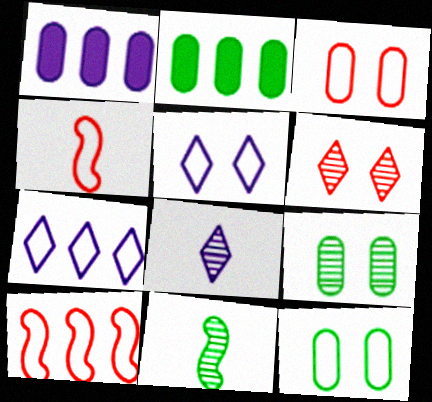[[4, 7, 12]]